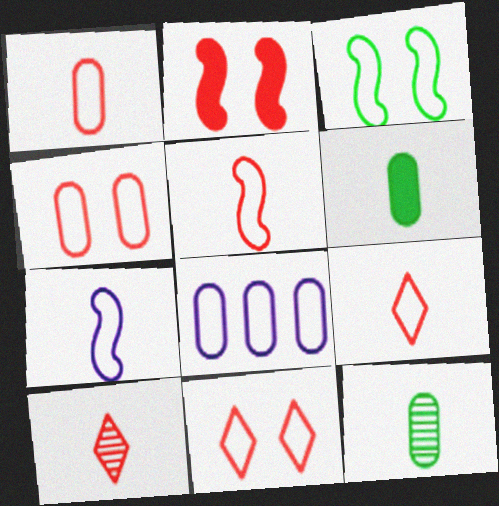[[1, 5, 9], 
[3, 8, 9], 
[6, 7, 10]]